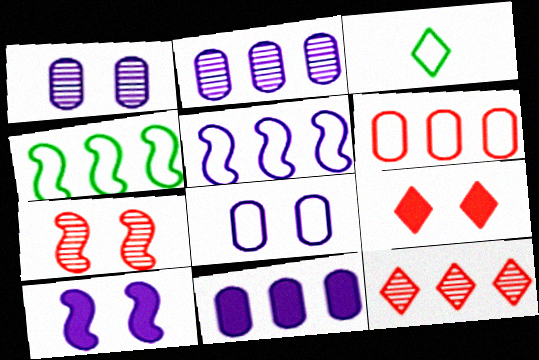[[3, 7, 11], 
[4, 11, 12]]